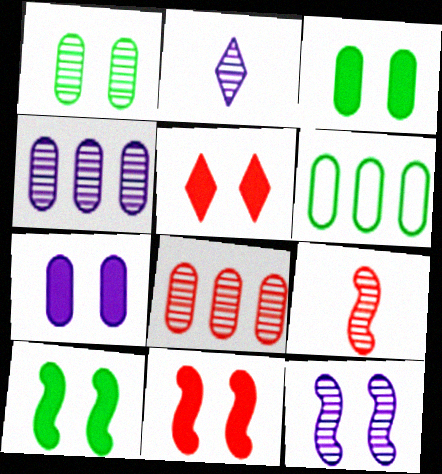[[2, 4, 12], 
[2, 6, 11], 
[5, 7, 10]]